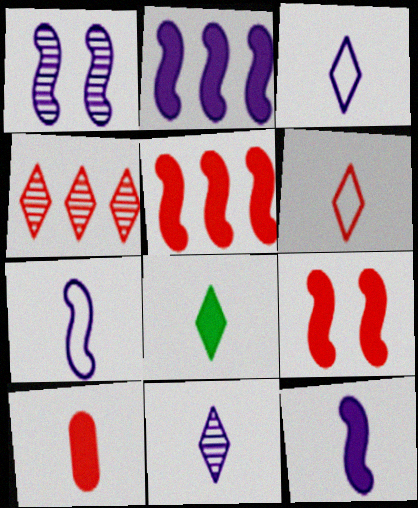[[1, 2, 7], 
[6, 8, 11], 
[8, 10, 12]]